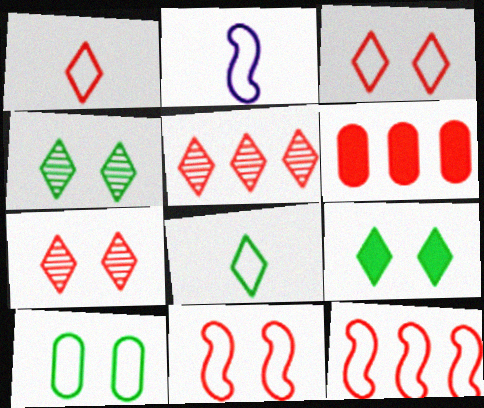[[2, 4, 6], 
[5, 6, 12]]